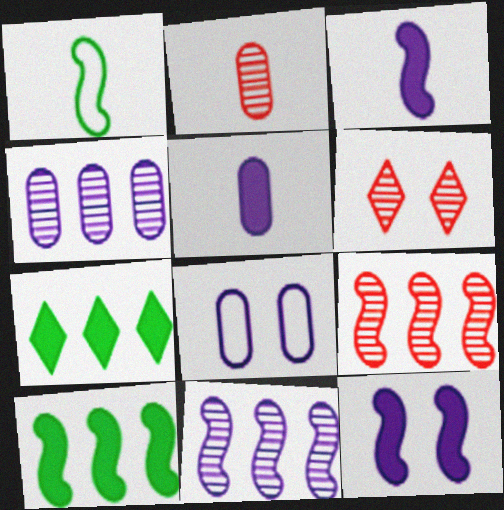[[1, 9, 12], 
[2, 6, 9], 
[4, 5, 8]]